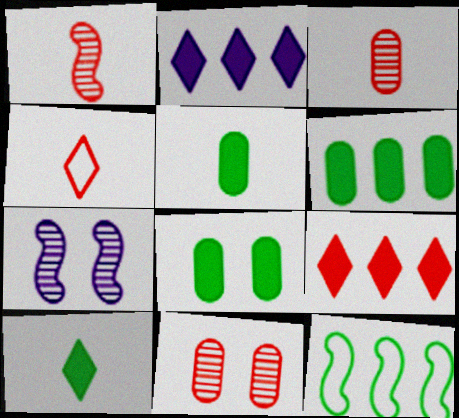[[4, 6, 7], 
[5, 6, 8]]